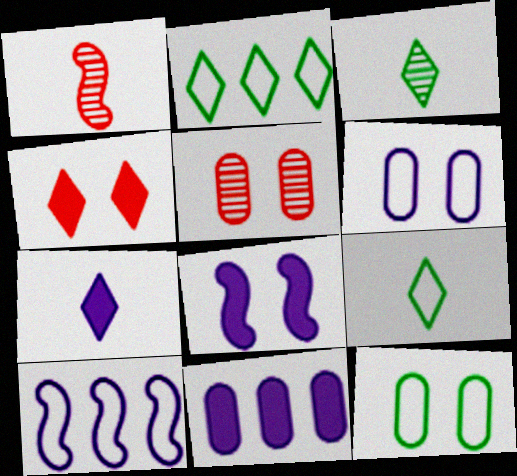[[7, 8, 11]]